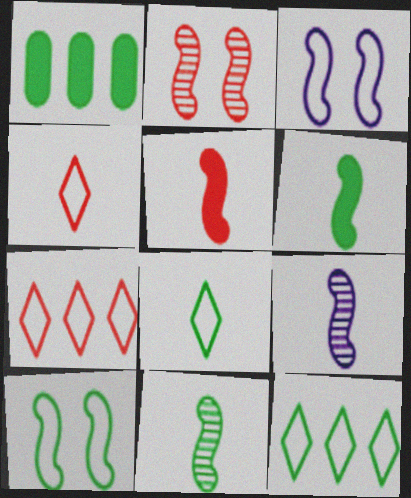[]